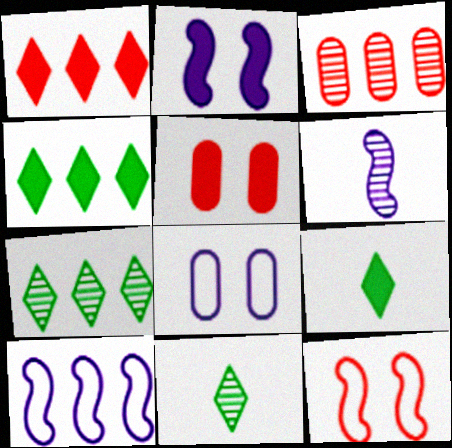[[2, 6, 10], 
[3, 4, 10], 
[5, 10, 11]]